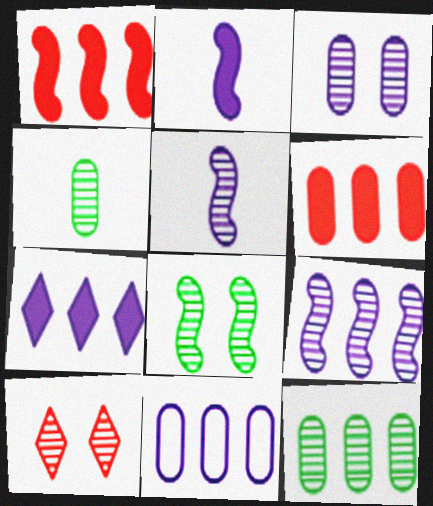[[3, 8, 10], 
[4, 9, 10], 
[5, 10, 12], 
[6, 11, 12], 
[7, 9, 11]]